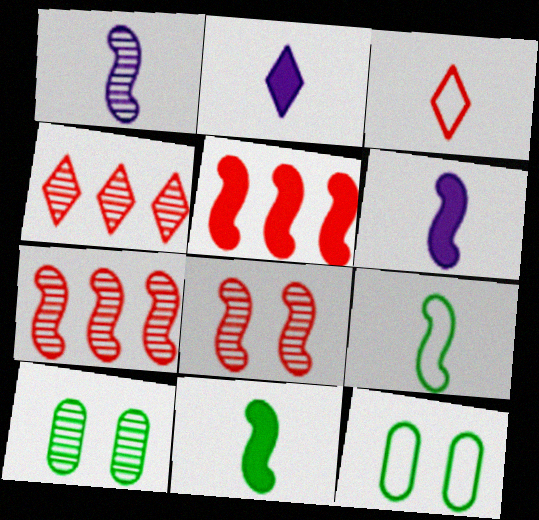[[1, 4, 10], 
[2, 7, 12], 
[4, 6, 12]]